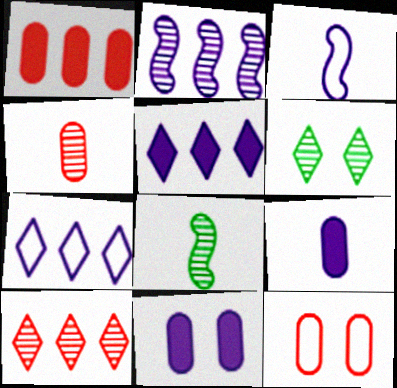[[1, 3, 6], 
[1, 4, 12], 
[2, 4, 6], 
[5, 8, 12]]